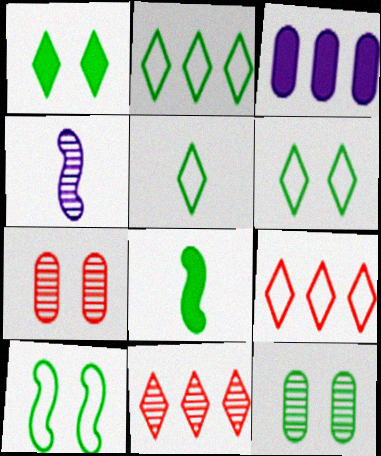[[1, 10, 12], 
[2, 5, 6], 
[2, 8, 12], 
[4, 11, 12]]